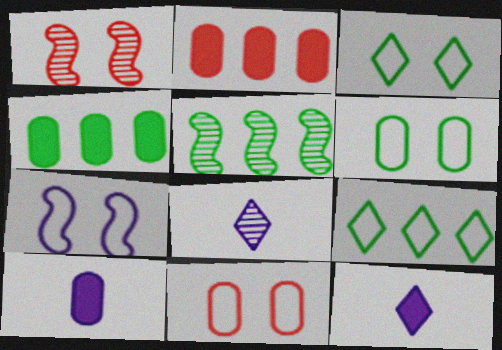[[1, 9, 10], 
[3, 7, 11], 
[4, 5, 9], 
[5, 11, 12]]